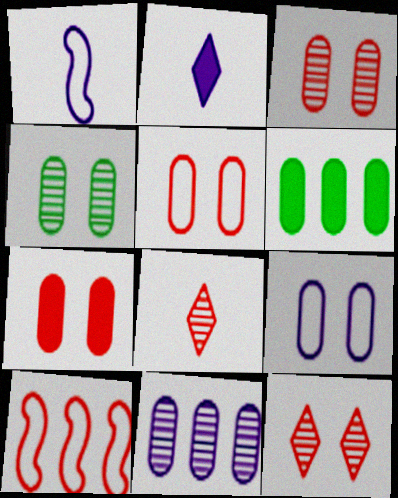[[1, 6, 12], 
[2, 4, 10], 
[3, 5, 7], 
[4, 7, 9], 
[7, 8, 10]]